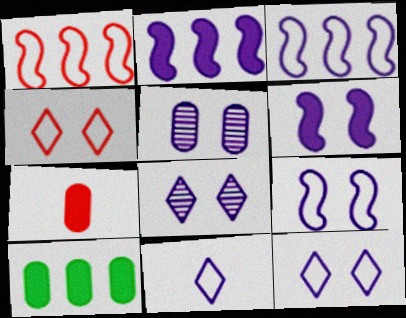[[2, 5, 11], 
[5, 6, 12]]